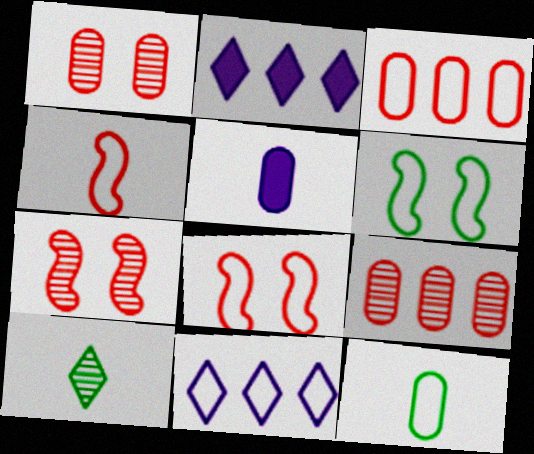[[2, 7, 12], 
[4, 5, 10], 
[8, 11, 12]]